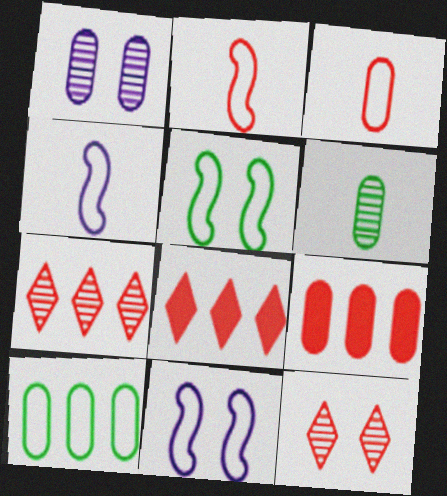[[2, 9, 12], 
[6, 8, 11]]